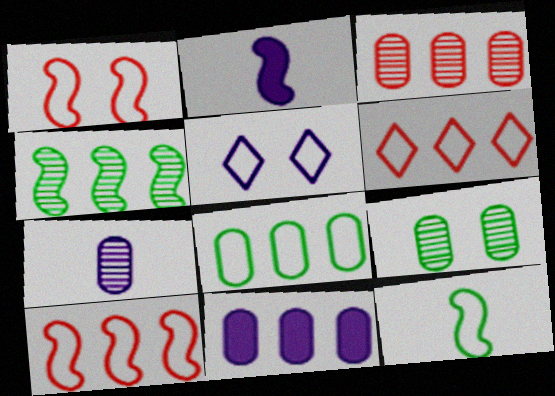[[1, 2, 4], 
[2, 6, 9], 
[3, 7, 9], 
[3, 8, 11], 
[4, 6, 11]]